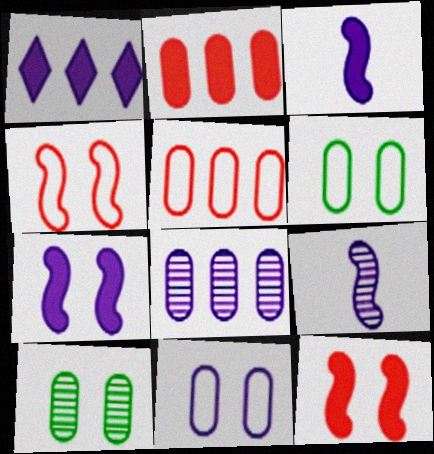[[1, 9, 11]]